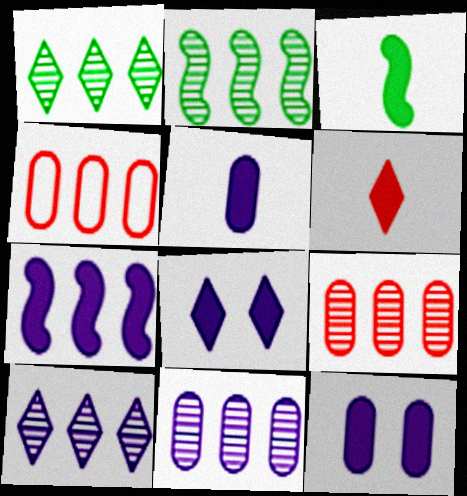[[1, 4, 7], 
[2, 9, 10], 
[3, 5, 6], 
[5, 7, 8]]